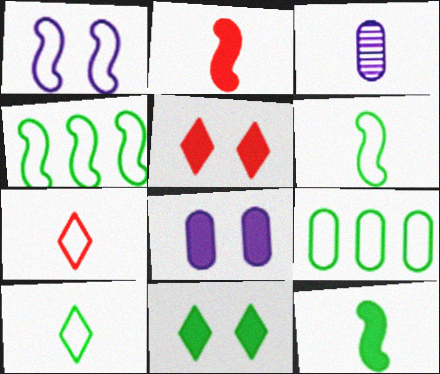[[1, 7, 9], 
[2, 3, 10], 
[3, 4, 5], 
[3, 7, 12]]